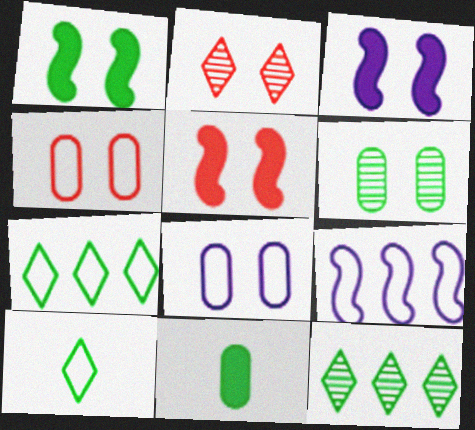[[1, 2, 8], 
[1, 3, 5], 
[2, 4, 5], 
[2, 9, 11], 
[4, 9, 10]]